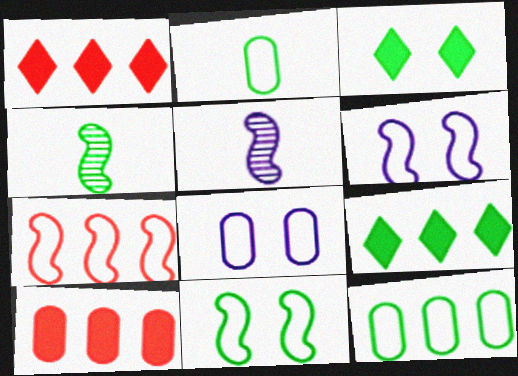[[1, 4, 8], 
[3, 4, 12]]